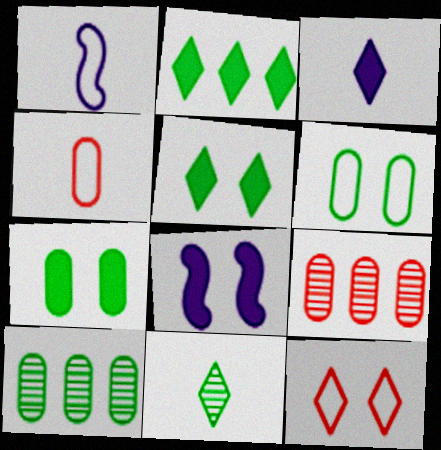[[1, 5, 9]]